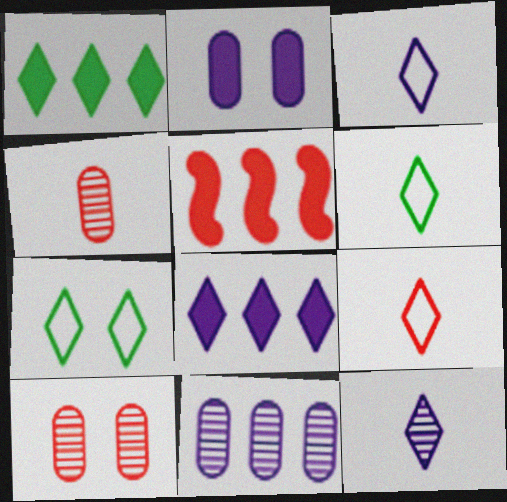[[3, 6, 9], 
[5, 9, 10]]